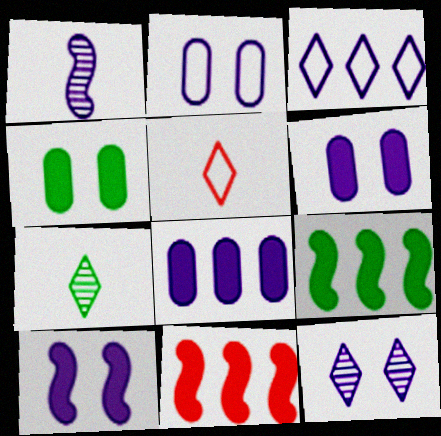[[1, 3, 6], 
[2, 7, 11], 
[2, 10, 12]]